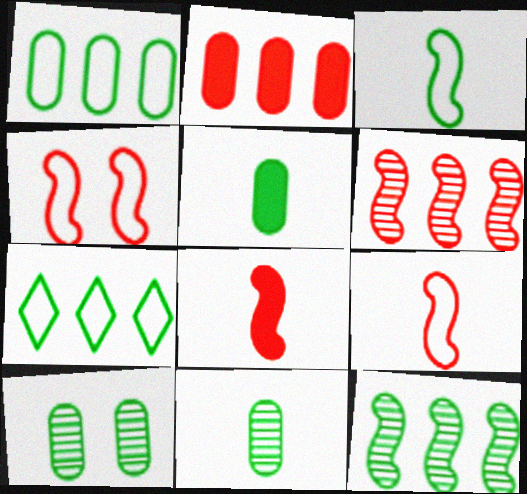[[1, 5, 10], 
[4, 6, 8]]